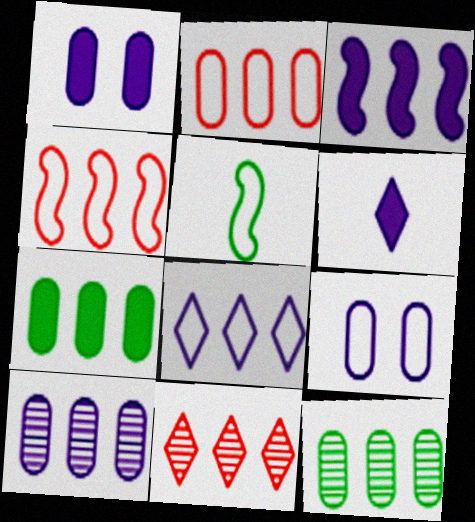[[1, 3, 6], 
[1, 5, 11], 
[2, 7, 10], 
[3, 8, 10]]